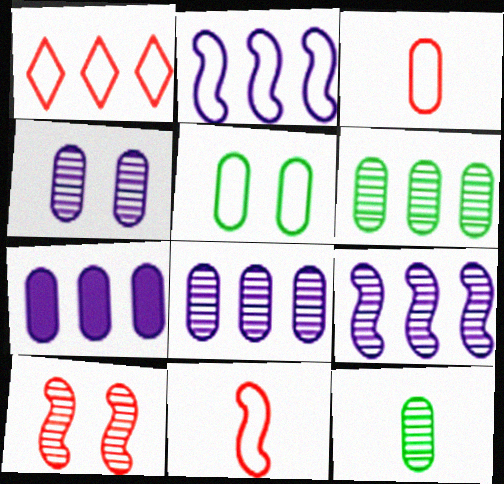[]